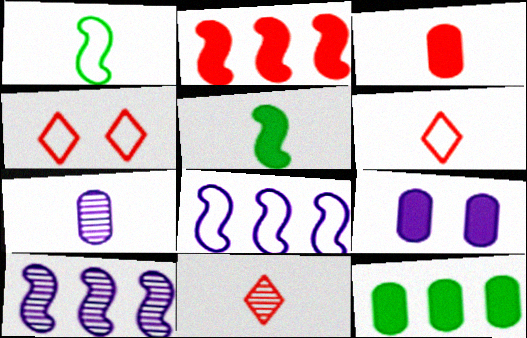[[3, 9, 12], 
[5, 6, 7]]